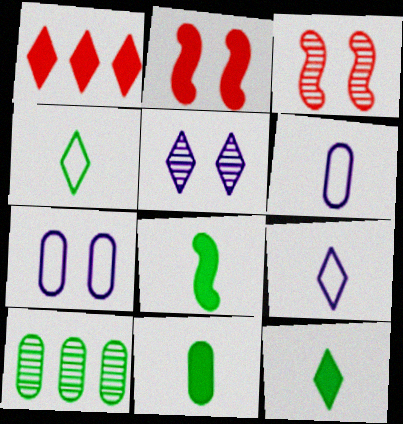[[1, 4, 5], 
[2, 9, 10], 
[8, 11, 12]]